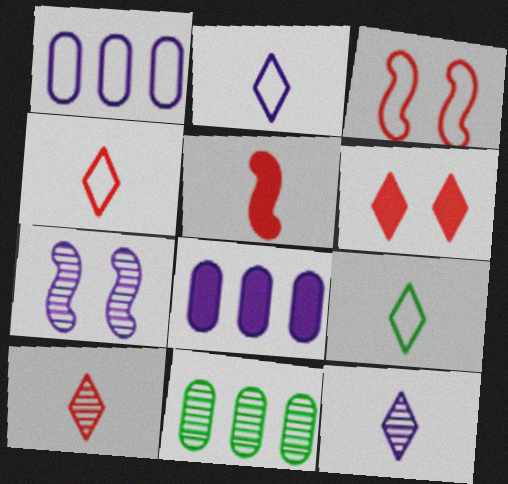[[1, 3, 9], 
[2, 4, 9], 
[2, 7, 8], 
[7, 10, 11]]